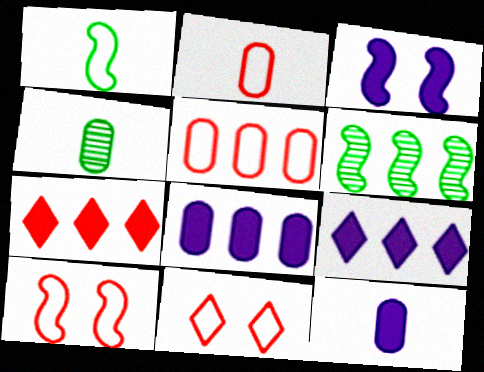[[2, 4, 12], 
[3, 9, 12], 
[4, 9, 10], 
[5, 6, 9], 
[6, 11, 12]]